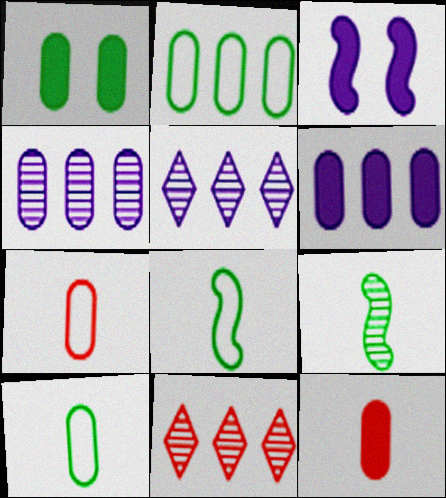[[1, 4, 7], 
[1, 6, 12], 
[3, 10, 11]]